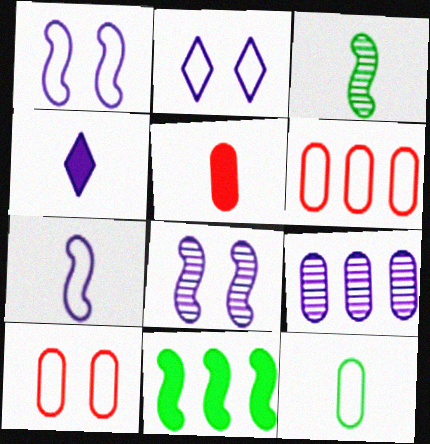[[1, 4, 9]]